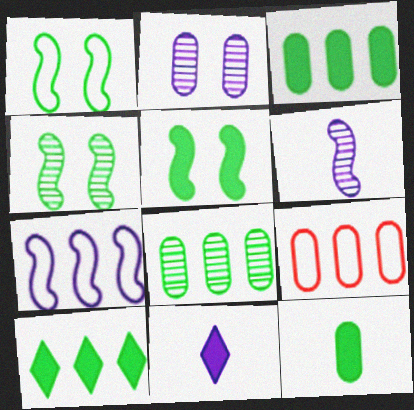[[1, 4, 5], 
[2, 7, 11], 
[2, 9, 12], 
[4, 9, 11], 
[5, 10, 12]]